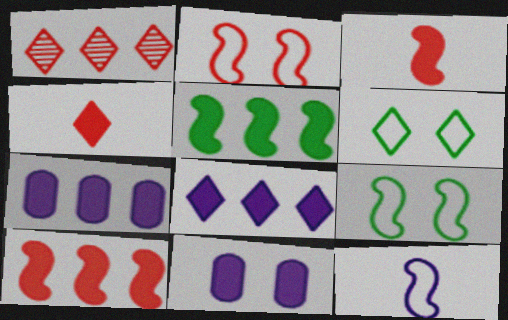[[4, 5, 11]]